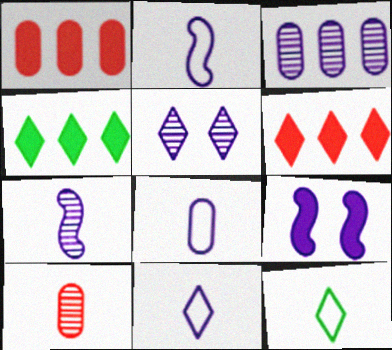[[2, 8, 11], 
[3, 5, 7], 
[3, 9, 11], 
[5, 6, 12]]